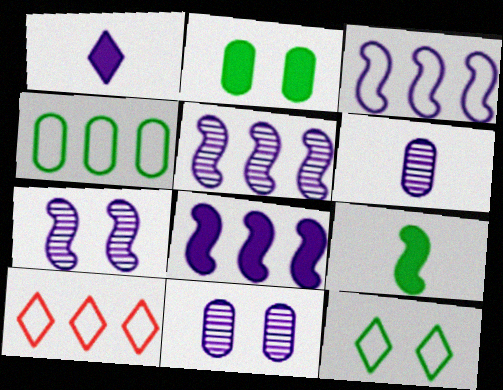[[1, 3, 11], 
[3, 4, 10], 
[3, 5, 8], 
[9, 10, 11]]